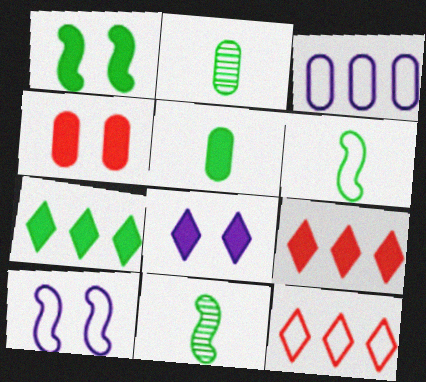[[1, 4, 8], 
[1, 5, 7], 
[2, 3, 4], 
[2, 9, 10]]